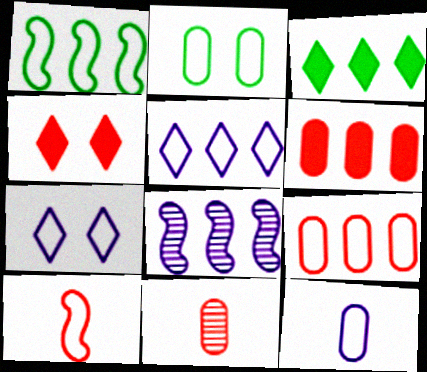[[1, 5, 9], 
[2, 5, 10], 
[2, 9, 12], 
[3, 8, 9]]